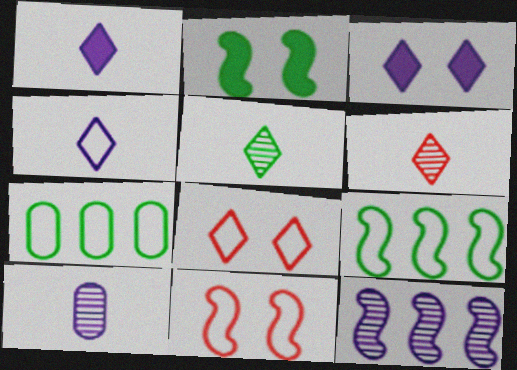[[2, 5, 7], 
[4, 7, 11]]